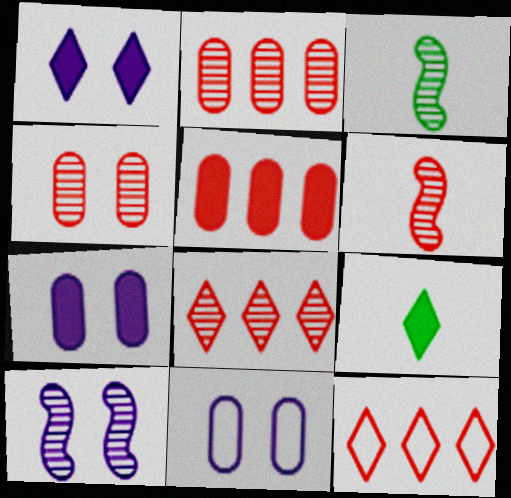[[1, 10, 11], 
[3, 7, 12], 
[4, 6, 8]]